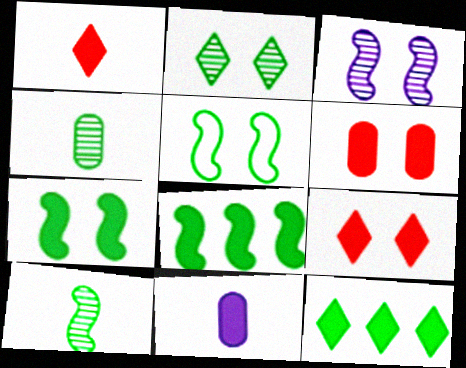[[4, 5, 12], 
[5, 8, 10], 
[8, 9, 11]]